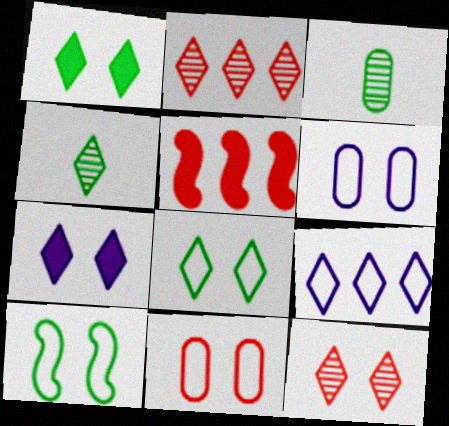[[4, 5, 6], 
[7, 8, 12]]